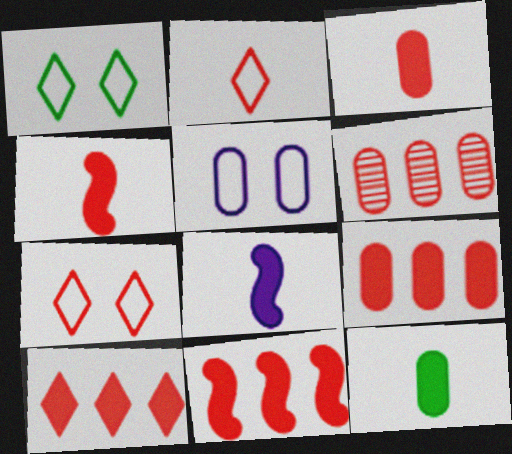[[1, 6, 8], 
[4, 6, 7], 
[5, 6, 12], 
[9, 10, 11]]